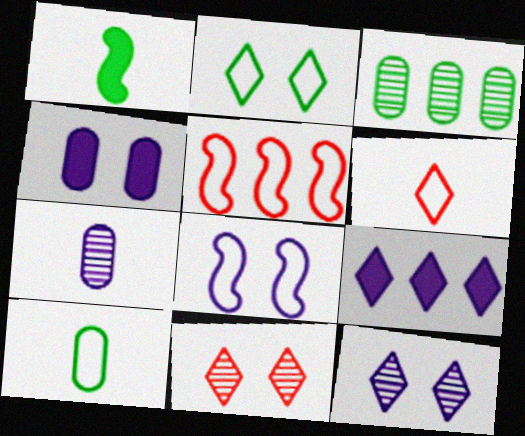[[1, 2, 3], 
[1, 6, 7], 
[3, 5, 9], 
[4, 8, 12], 
[7, 8, 9]]